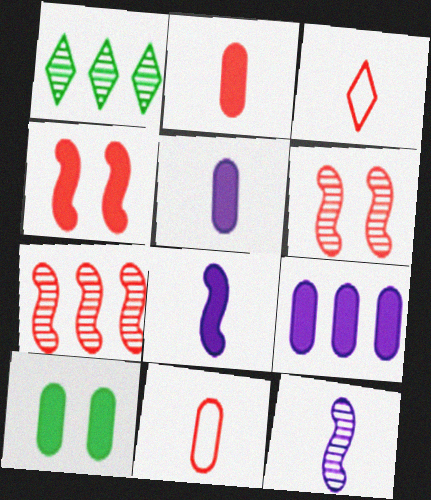[[2, 9, 10]]